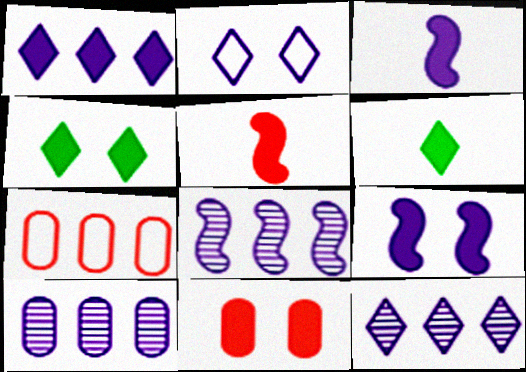[[2, 3, 10], 
[4, 9, 11], 
[8, 10, 12]]